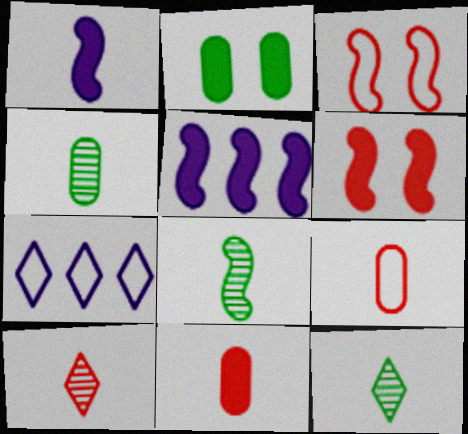[[1, 9, 12], 
[3, 5, 8], 
[4, 6, 7], 
[4, 8, 12]]